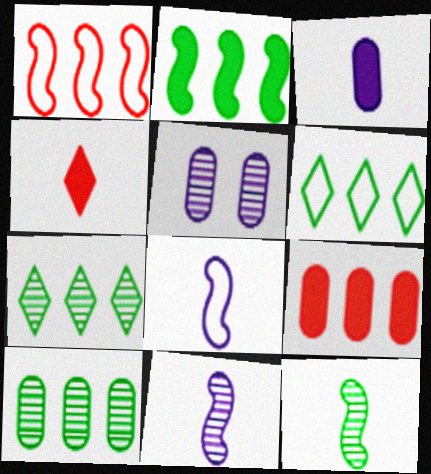[[2, 6, 10]]